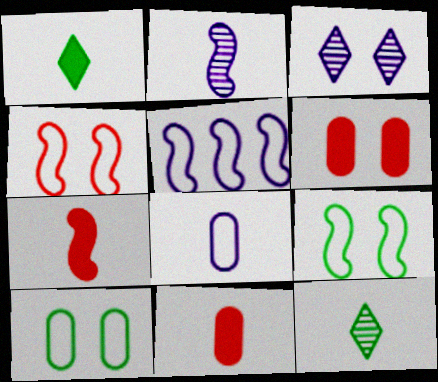[[3, 6, 9], 
[5, 6, 12], 
[7, 8, 12]]